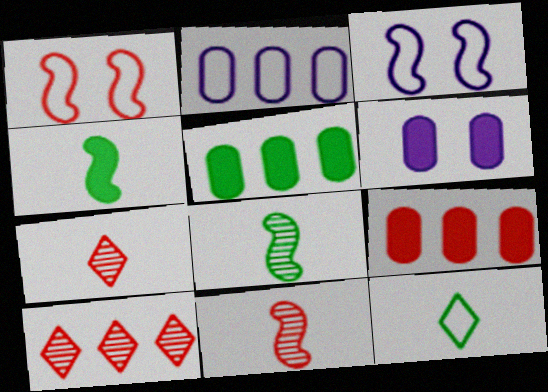[[1, 2, 12], 
[1, 7, 9], 
[3, 5, 7]]